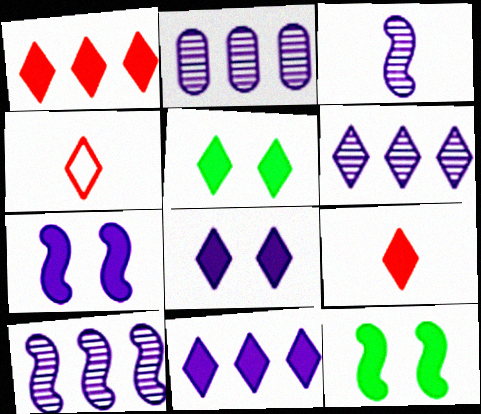[[2, 4, 12], 
[2, 6, 10], 
[4, 5, 6], 
[5, 9, 11]]